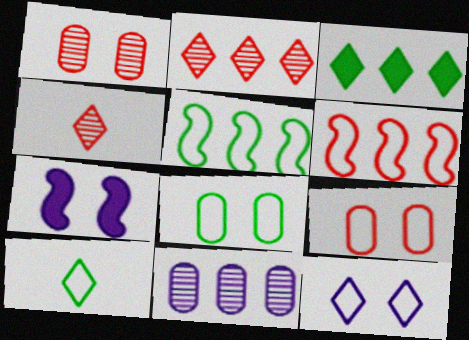[[3, 4, 12], 
[3, 6, 11], 
[5, 8, 10]]